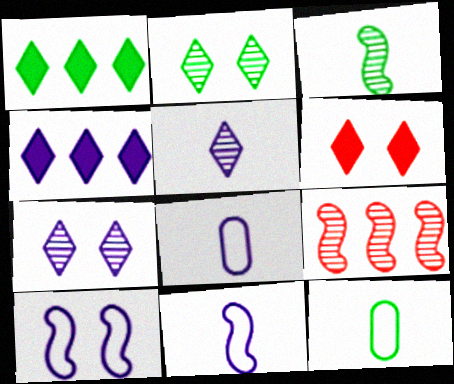[]